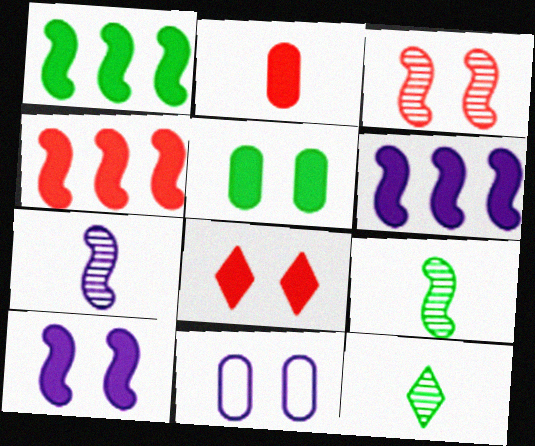[[1, 4, 6], 
[2, 4, 8], 
[4, 11, 12], 
[5, 8, 10]]